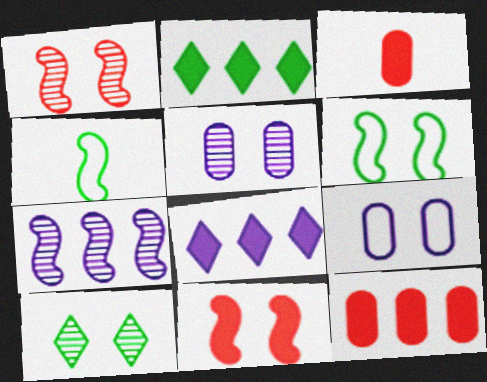[[1, 5, 10], 
[4, 7, 11], 
[9, 10, 11]]